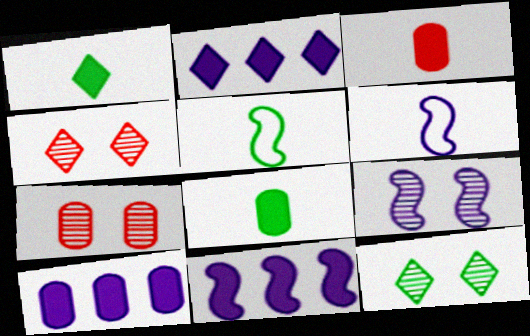[[2, 5, 7], 
[2, 10, 11], 
[4, 5, 10], 
[6, 9, 11], 
[7, 9, 12]]